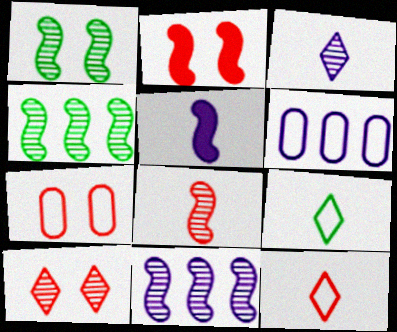[[1, 8, 11], 
[2, 7, 10]]